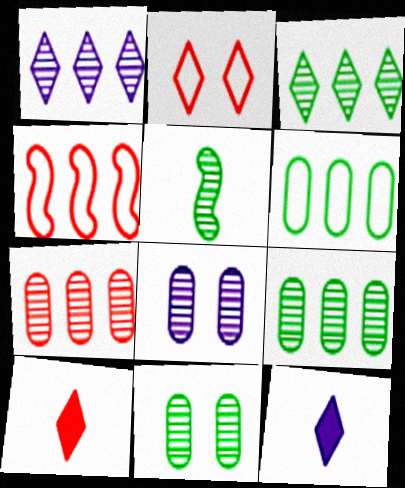[[2, 3, 12], 
[3, 5, 11], 
[4, 11, 12]]